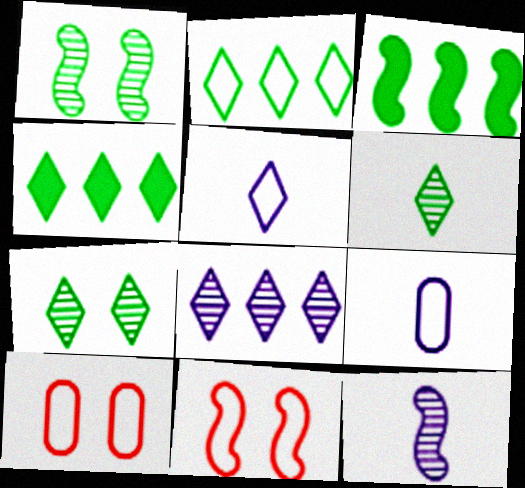[[2, 9, 11], 
[3, 11, 12], 
[4, 10, 12]]